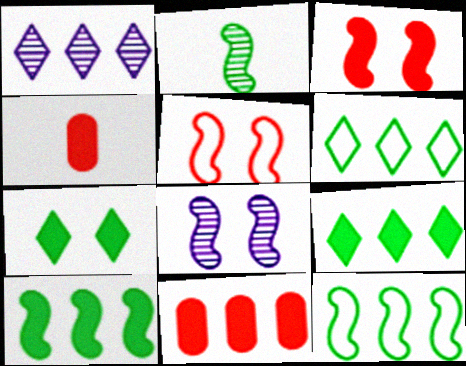[[1, 11, 12], 
[4, 6, 8]]